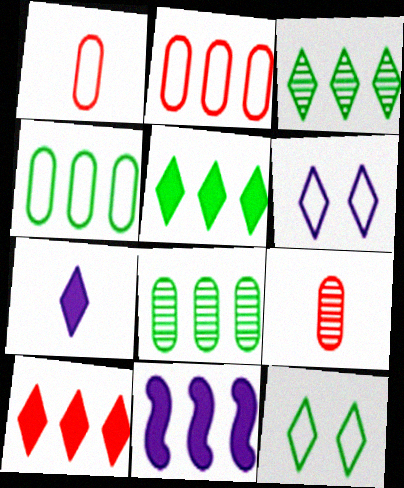[[2, 3, 11], 
[9, 11, 12]]